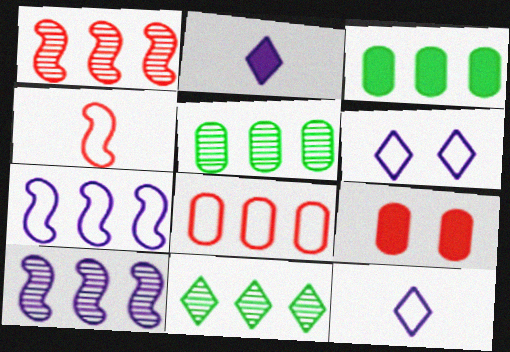[]